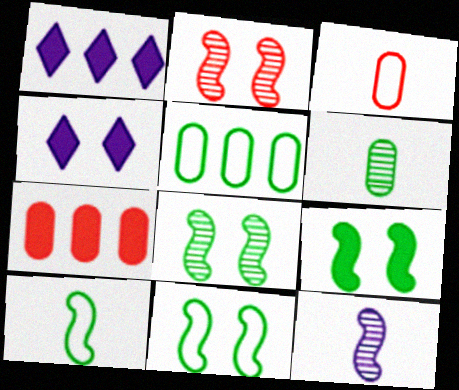[[1, 3, 8], 
[8, 9, 11]]